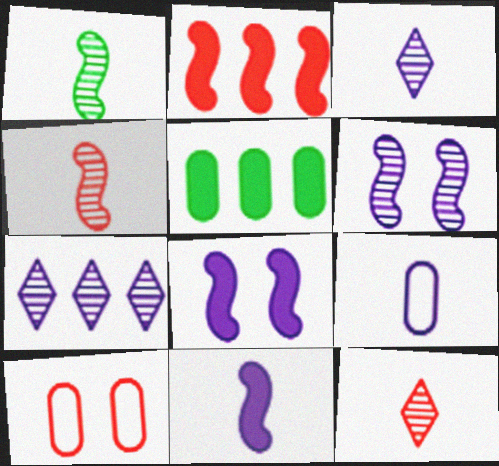[[2, 10, 12], 
[3, 9, 11], 
[7, 8, 9]]